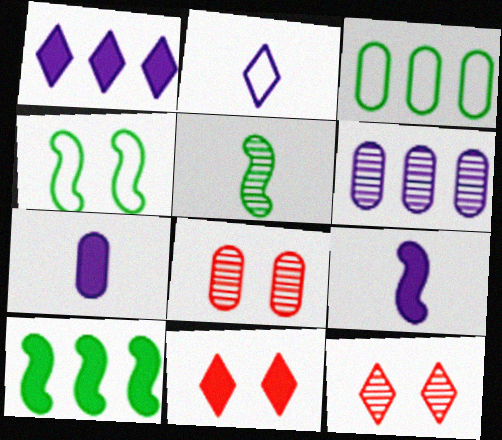[[2, 8, 10], 
[3, 7, 8], 
[3, 9, 12], 
[4, 5, 10], 
[5, 6, 12], 
[7, 10, 11]]